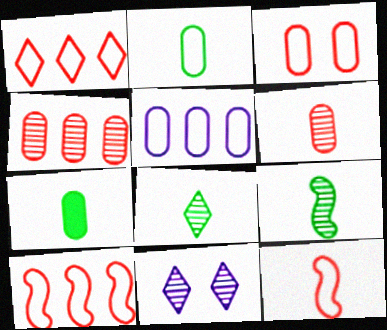[[1, 3, 12], 
[2, 3, 5], 
[4, 9, 11], 
[7, 10, 11]]